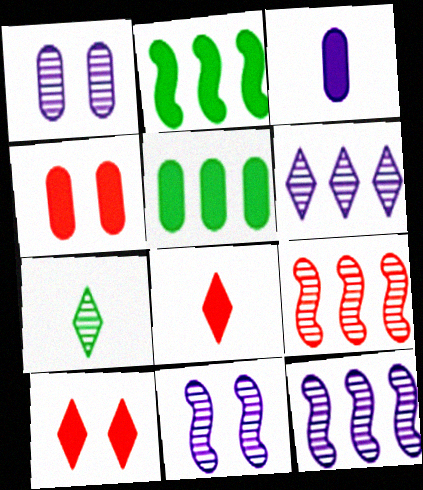[[1, 7, 9], 
[2, 3, 10], 
[3, 4, 5]]